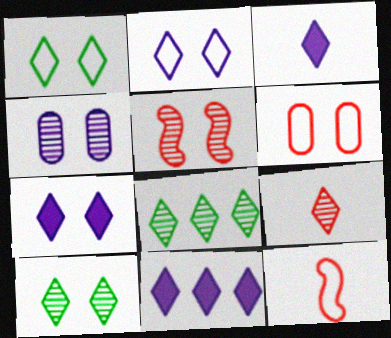[[1, 9, 11], 
[3, 7, 11], 
[4, 5, 10]]